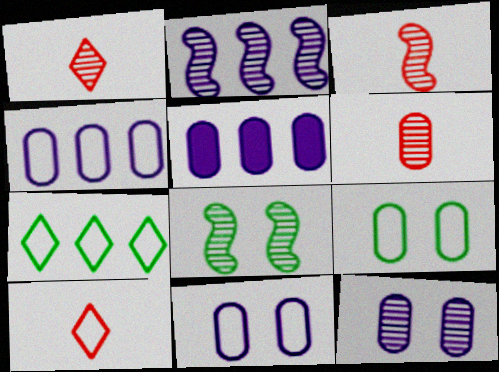[[1, 3, 6], 
[2, 3, 8], 
[5, 6, 9], 
[5, 8, 10]]